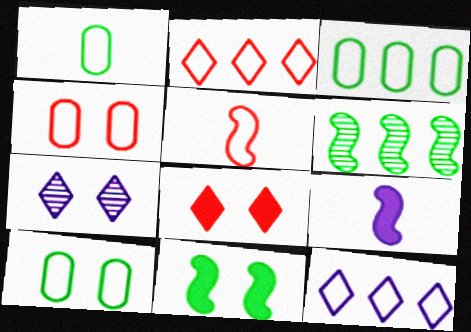[[1, 3, 10], 
[2, 4, 5], 
[4, 7, 11], 
[5, 10, 12]]